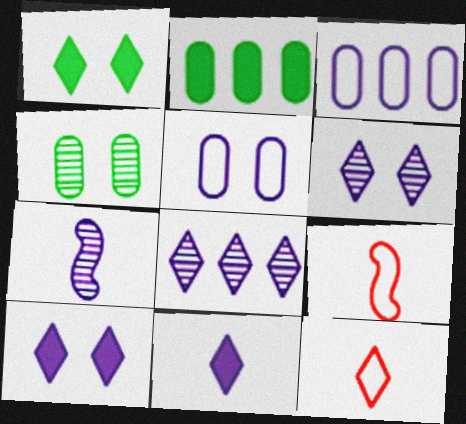[[1, 8, 12], 
[2, 6, 9], 
[3, 7, 10]]